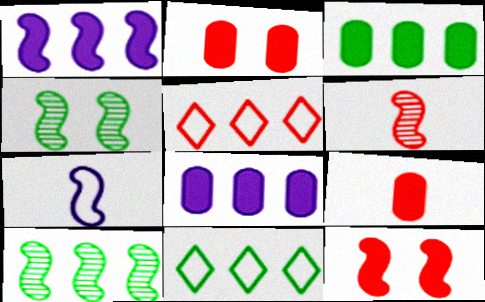[[2, 5, 6], 
[3, 10, 11], 
[5, 8, 10], 
[7, 10, 12]]